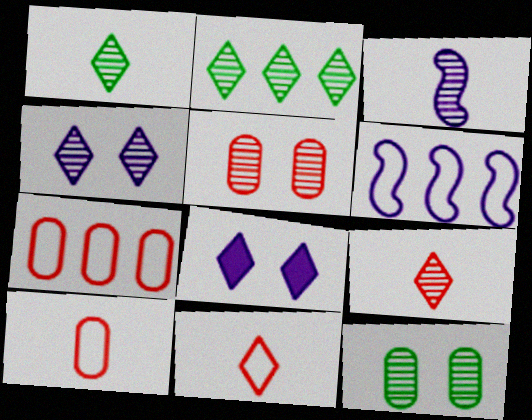[[2, 3, 5], 
[2, 4, 9], 
[2, 8, 11]]